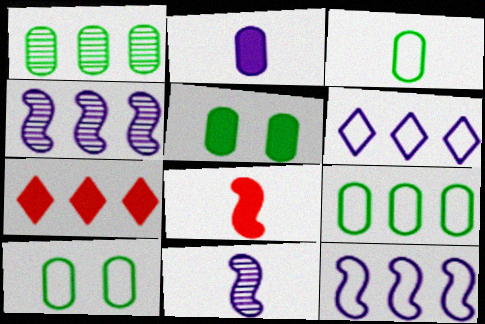[[1, 3, 5], 
[1, 7, 12], 
[3, 9, 10], 
[4, 7, 9], 
[7, 10, 11]]